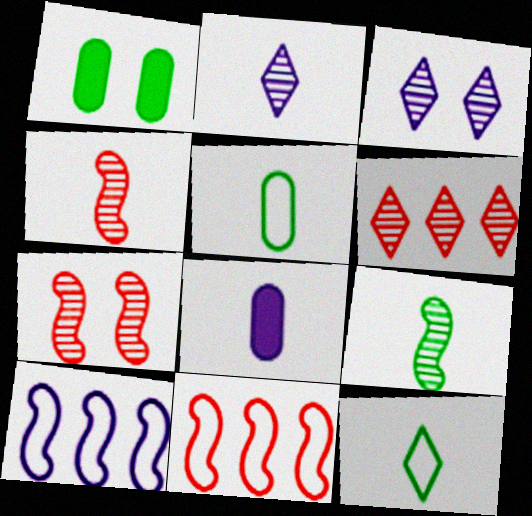[[1, 2, 11], 
[3, 8, 10], 
[4, 8, 12]]